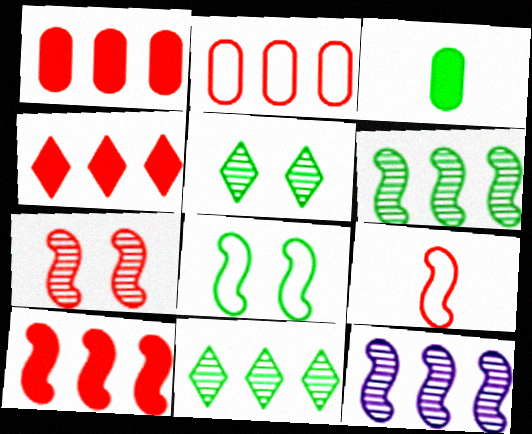[[1, 4, 10], 
[3, 8, 11], 
[7, 9, 10]]